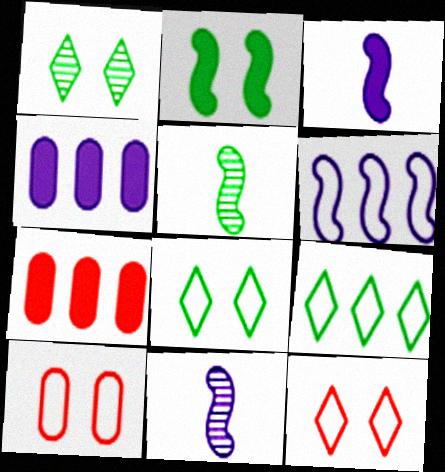[[4, 5, 12], 
[7, 8, 11]]